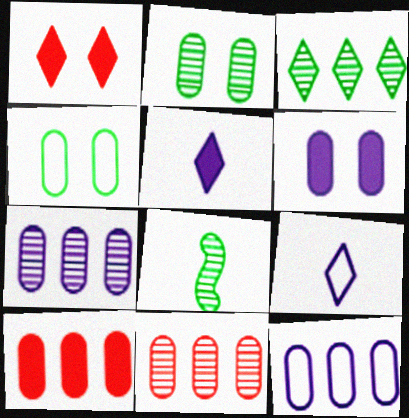[[1, 3, 9], 
[1, 8, 12], 
[2, 3, 8]]